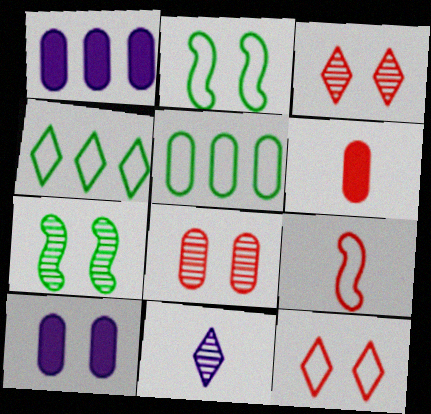[[2, 3, 10], 
[7, 10, 12]]